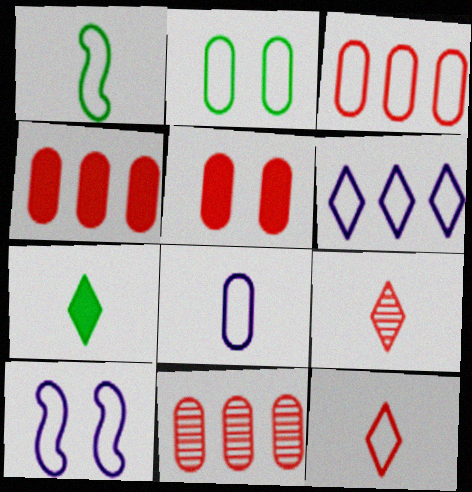[[1, 8, 12], 
[2, 3, 8], 
[3, 4, 11], 
[6, 8, 10], 
[7, 10, 11]]